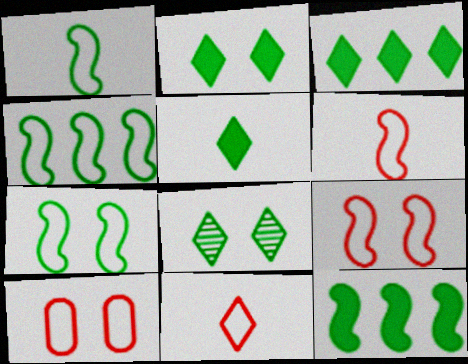[[1, 4, 7], 
[2, 3, 5]]